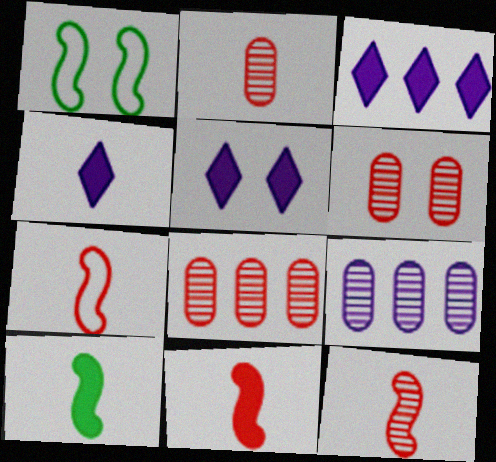[[1, 2, 3], 
[1, 4, 8], 
[1, 5, 6], 
[2, 6, 8], 
[3, 4, 5], 
[7, 11, 12]]